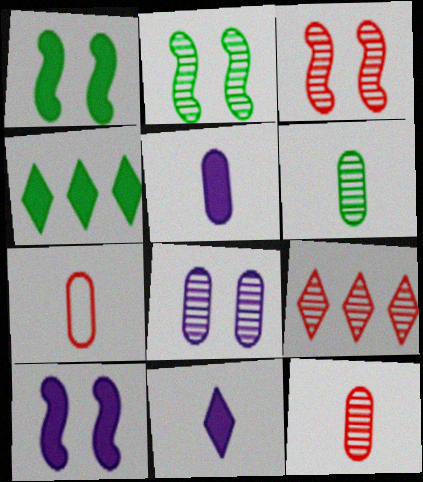[[3, 9, 12], 
[5, 6, 7]]